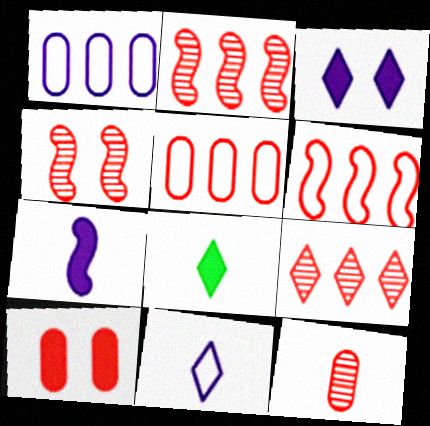[[1, 4, 8], 
[4, 9, 12], 
[5, 10, 12]]